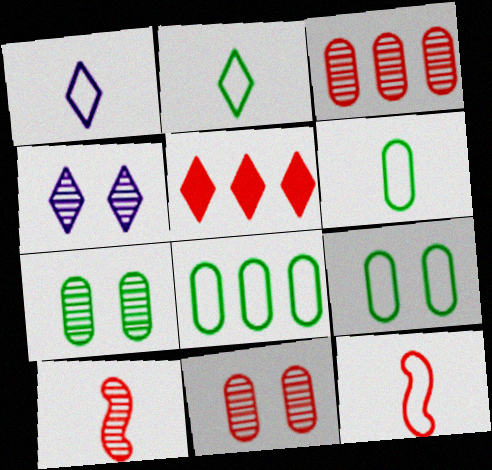[[1, 6, 12], 
[2, 4, 5], 
[5, 11, 12], 
[6, 8, 9]]